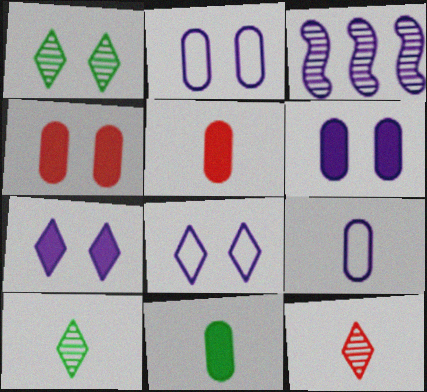[[3, 7, 9]]